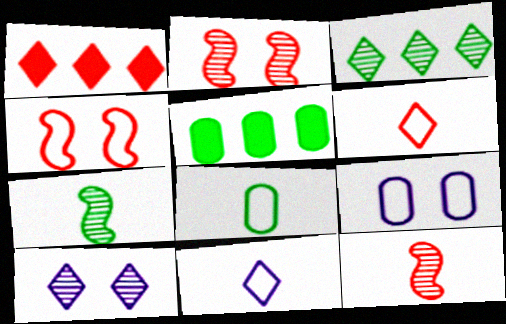[[1, 7, 9], 
[2, 5, 11]]